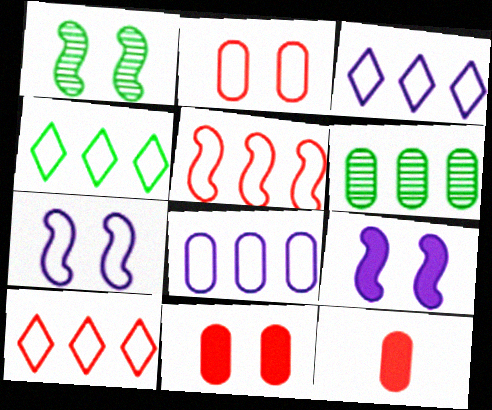[[1, 3, 12], 
[3, 4, 10], 
[4, 5, 8]]